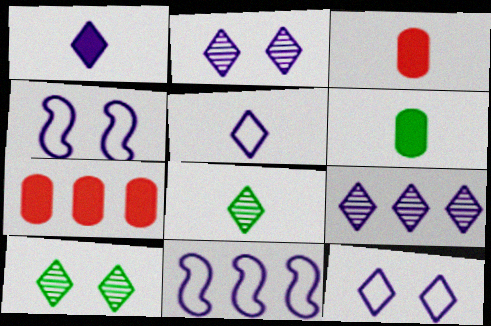[[1, 9, 12], 
[3, 10, 11], 
[4, 7, 8]]